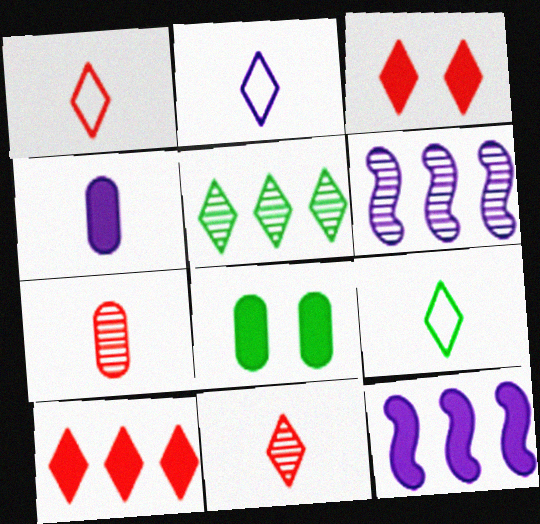[[1, 2, 9], 
[1, 6, 8], 
[2, 3, 5]]